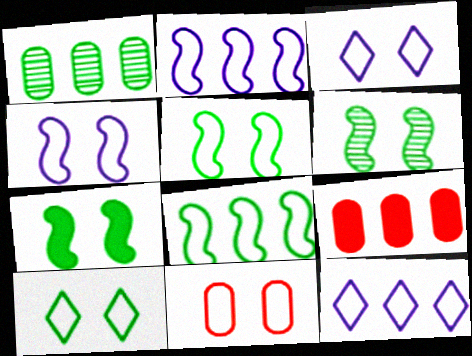[[3, 5, 11], 
[4, 10, 11], 
[5, 6, 7]]